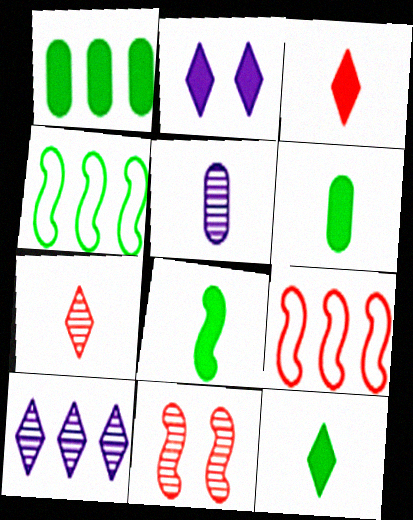[[1, 9, 10], 
[6, 8, 12]]